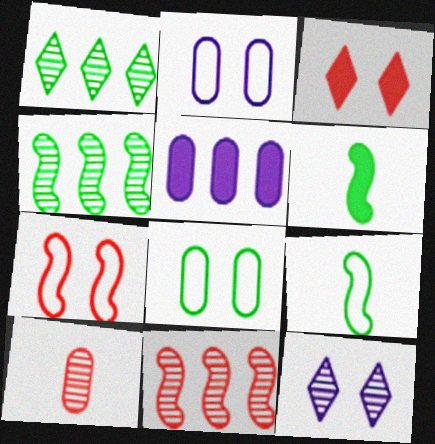[[1, 6, 8], 
[3, 5, 6], 
[4, 10, 12], 
[5, 8, 10]]